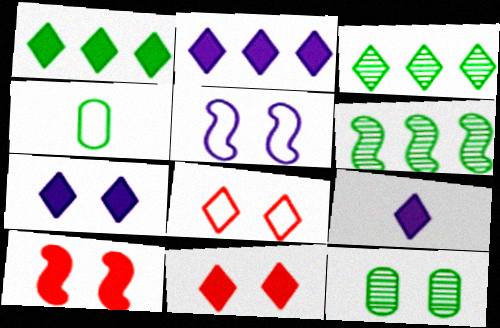[[1, 9, 11], 
[2, 7, 9], 
[3, 8, 9], 
[5, 11, 12]]